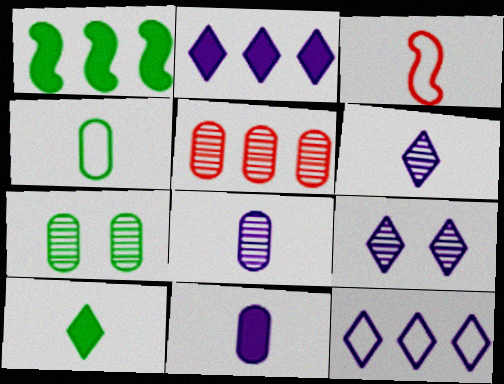[[1, 5, 12], 
[2, 3, 7], 
[3, 8, 10], 
[5, 7, 8]]